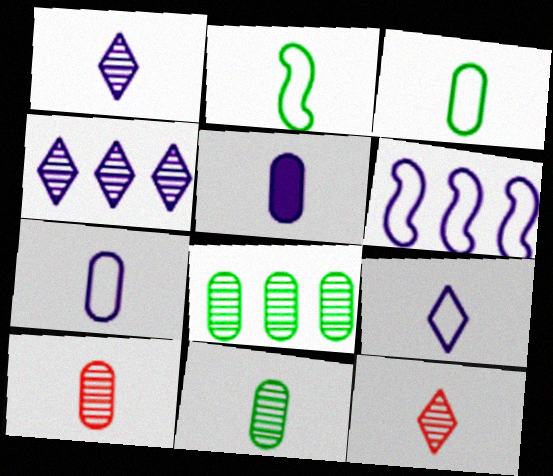[[2, 5, 12], 
[3, 5, 10]]